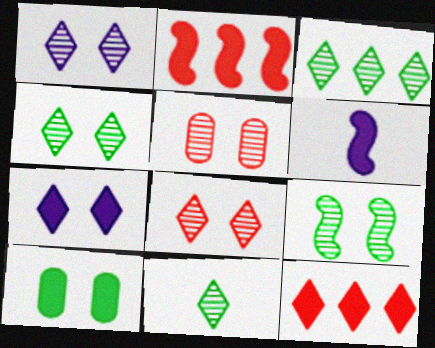[[1, 4, 8], 
[1, 5, 9], 
[3, 4, 11], 
[6, 10, 12]]